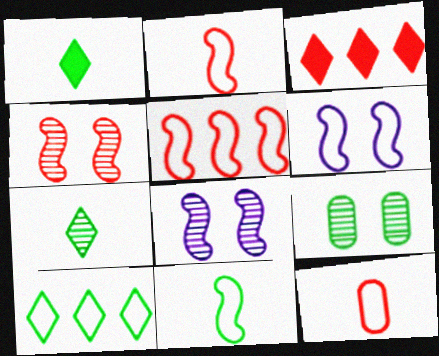[[3, 4, 12], 
[5, 6, 11], 
[6, 10, 12]]